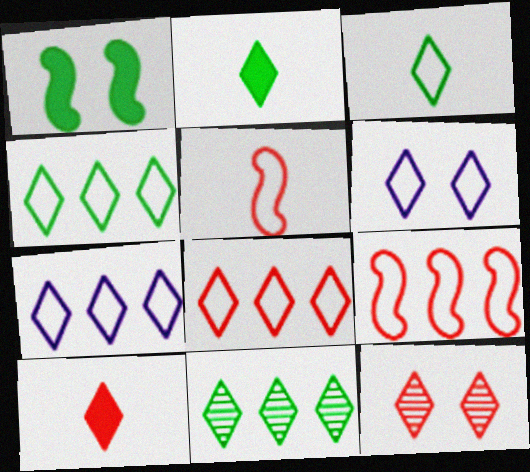[[2, 7, 12], 
[3, 6, 8], 
[4, 7, 8], 
[6, 10, 11], 
[8, 10, 12]]